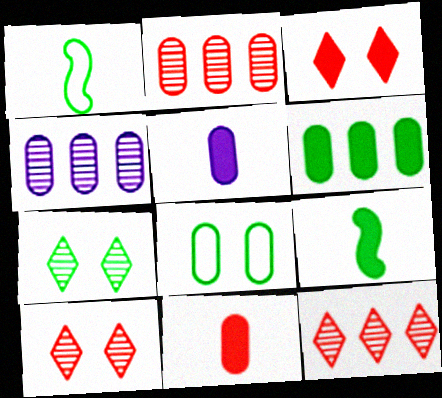[[1, 3, 4], 
[1, 6, 7], 
[2, 5, 8], 
[4, 8, 11]]